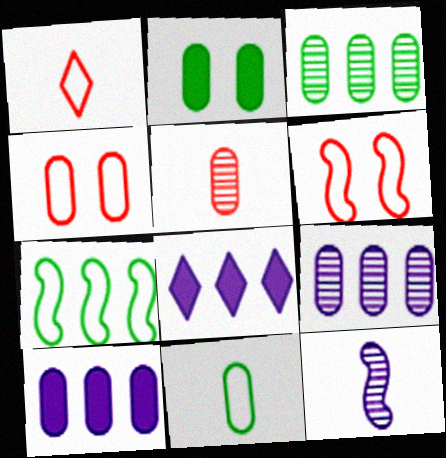[[2, 3, 11]]